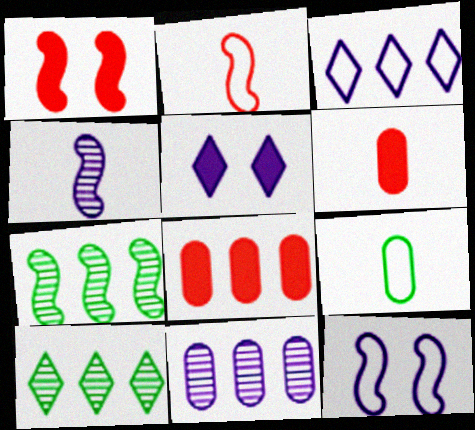[[3, 7, 8], 
[6, 10, 12]]